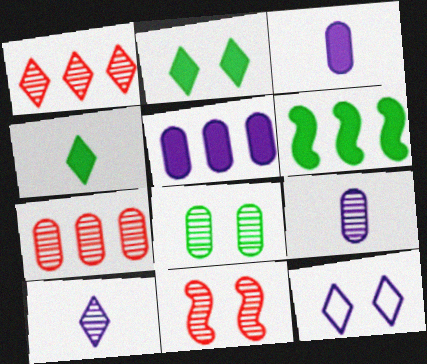[[1, 4, 12], 
[7, 8, 9]]